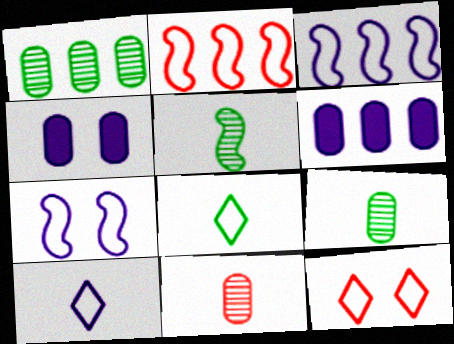[[5, 6, 12]]